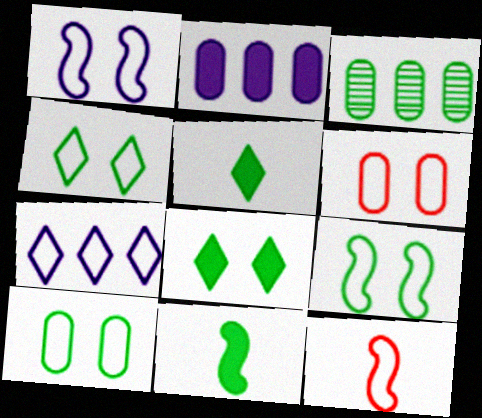[[1, 4, 6], 
[3, 4, 11], 
[3, 5, 9], 
[4, 9, 10], 
[7, 10, 12]]